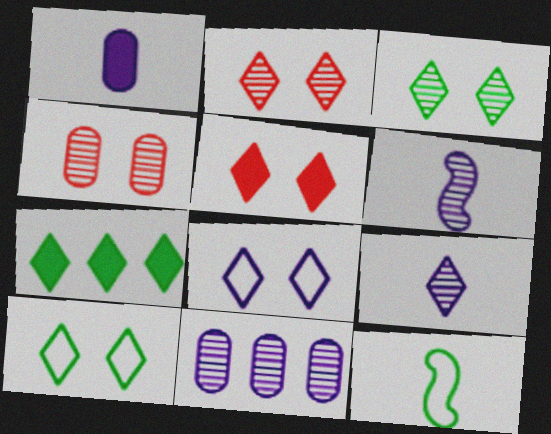[[3, 5, 8], 
[5, 11, 12]]